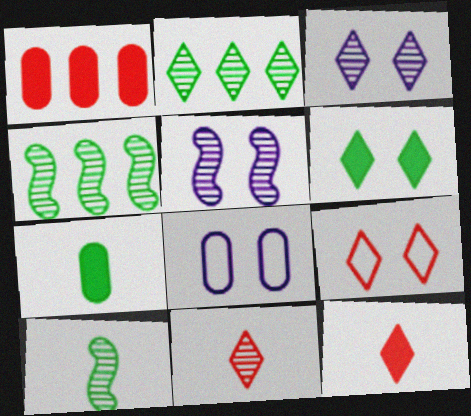[[2, 3, 11], 
[3, 6, 9], 
[4, 8, 12]]